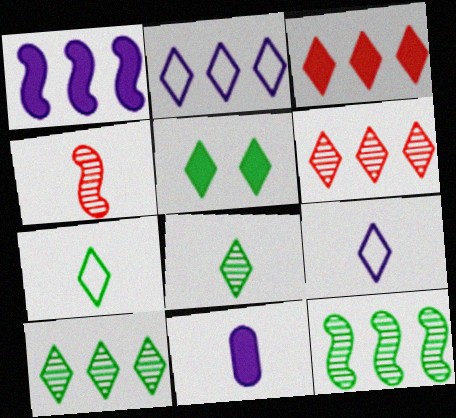[[2, 3, 10], 
[4, 7, 11], 
[5, 6, 9], 
[5, 7, 10]]